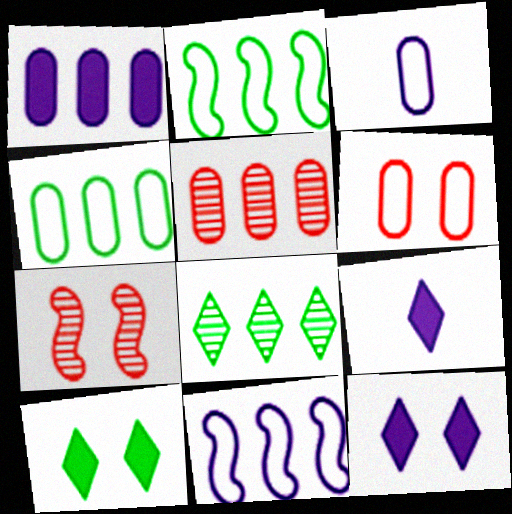[[1, 4, 5], 
[3, 4, 6], 
[4, 7, 9]]